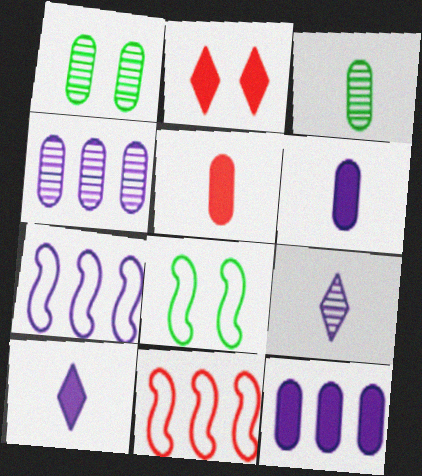[[1, 10, 11], 
[2, 3, 7]]